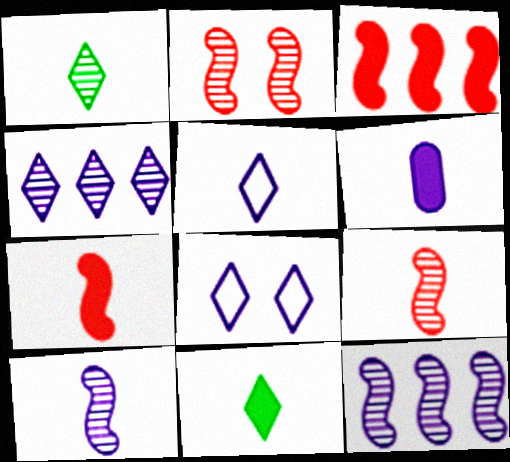[[5, 6, 10], 
[6, 7, 11], 
[6, 8, 12]]